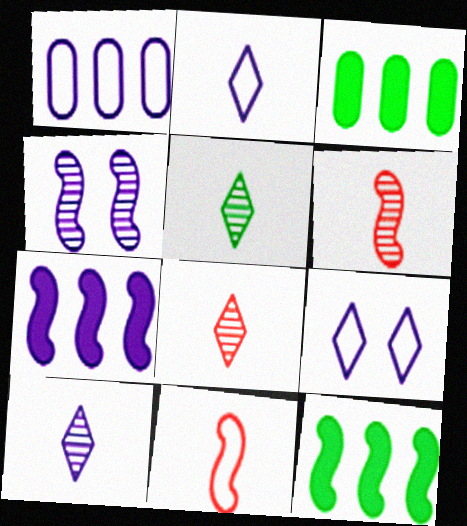[[3, 6, 9], 
[4, 11, 12], 
[5, 8, 10]]